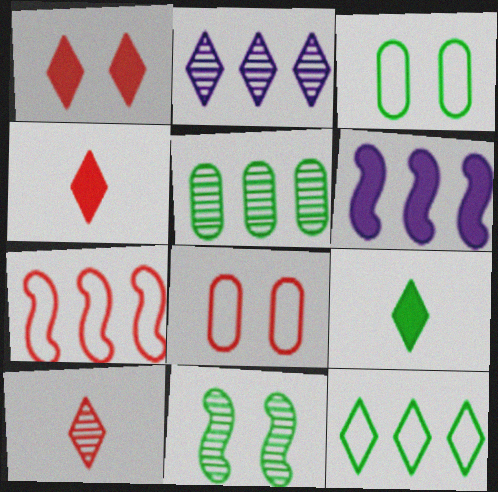[[3, 6, 10]]